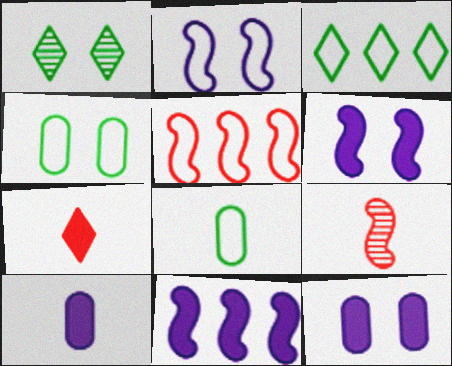[[1, 5, 10], 
[3, 9, 12]]